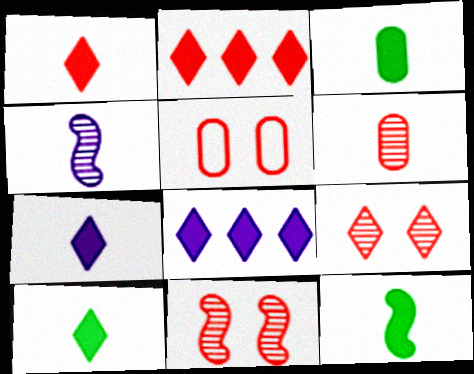[[1, 7, 10], 
[3, 10, 12]]